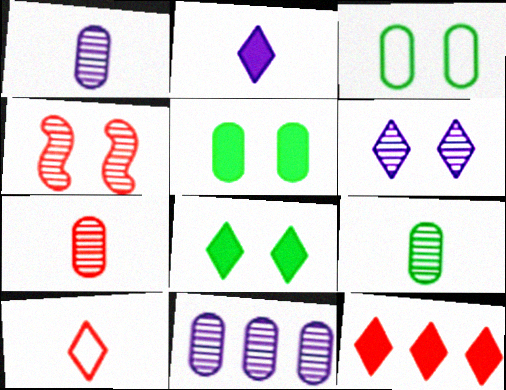[[1, 7, 9], 
[2, 8, 12]]